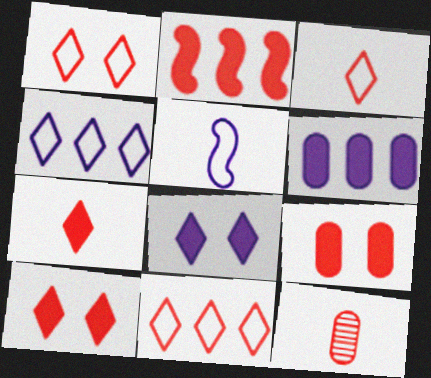[[1, 2, 12], 
[1, 3, 11], 
[2, 7, 9]]